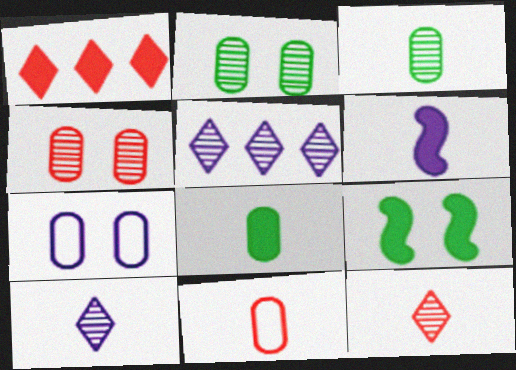[[5, 6, 7], 
[5, 9, 11]]